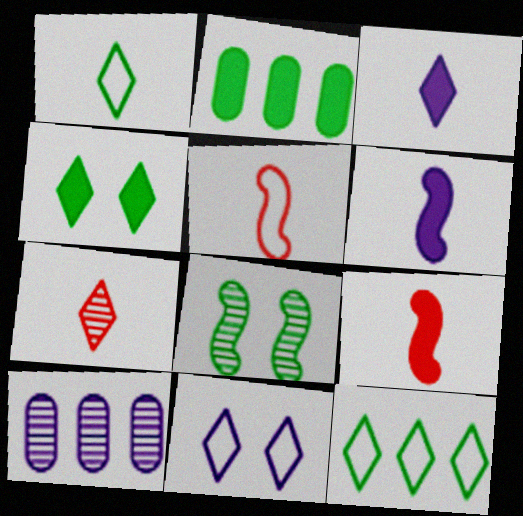[[1, 2, 8], 
[1, 3, 7], 
[4, 5, 10], 
[6, 10, 11], 
[7, 8, 10]]